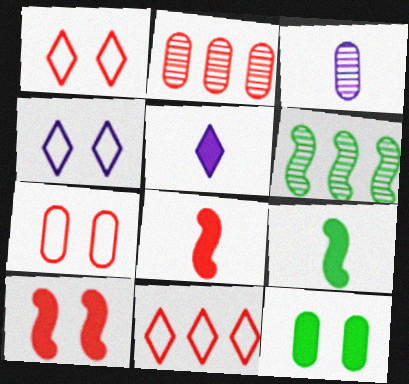[[1, 2, 8], 
[2, 4, 9], 
[5, 6, 7]]